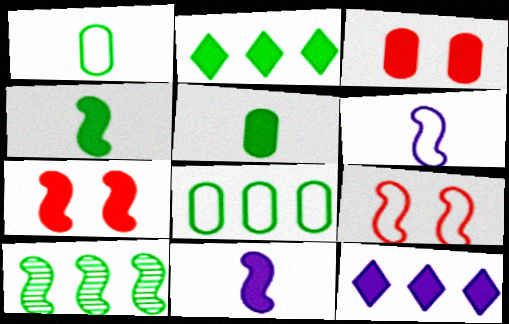[[2, 3, 11], 
[2, 8, 10], 
[3, 4, 12], 
[5, 7, 12], 
[6, 7, 10], 
[9, 10, 11]]